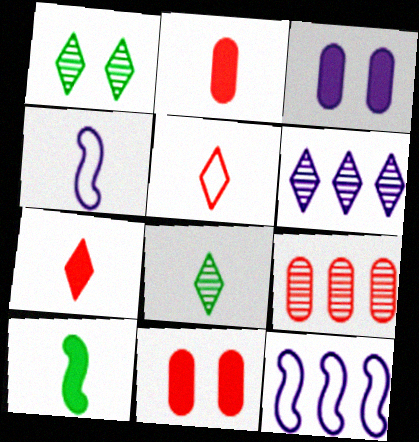[[1, 2, 12], 
[2, 4, 8], 
[3, 4, 6], 
[8, 11, 12]]